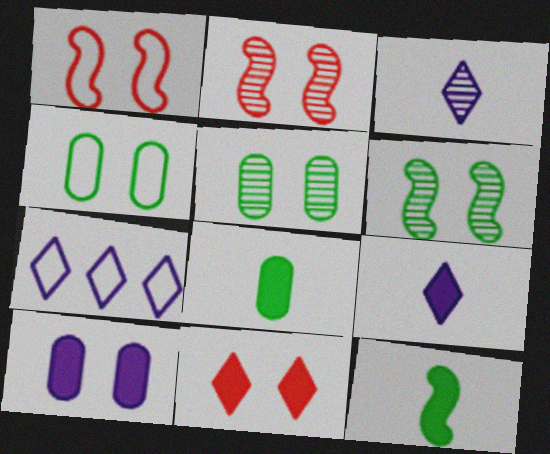[[2, 7, 8]]